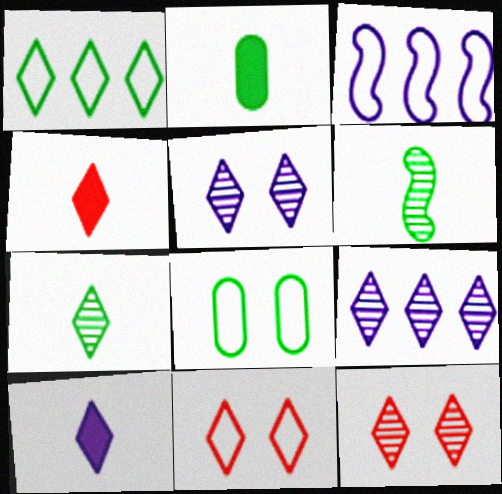[[1, 4, 5], 
[1, 10, 12], 
[2, 3, 12], 
[7, 9, 12]]